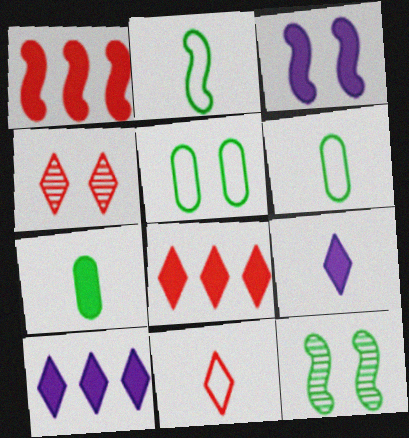[[3, 4, 5], 
[3, 7, 8], 
[4, 8, 11]]